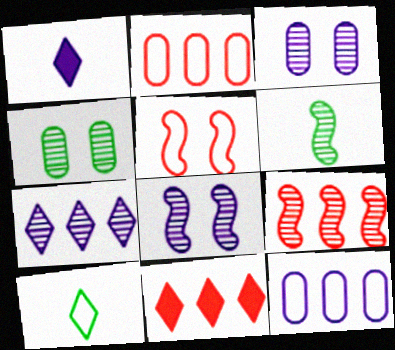[[1, 8, 12], 
[2, 9, 11], 
[5, 10, 12], 
[6, 8, 9]]